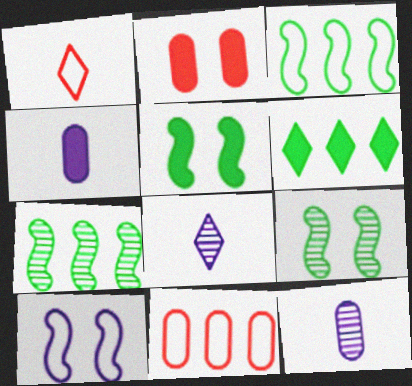[[2, 3, 8], 
[5, 8, 11]]